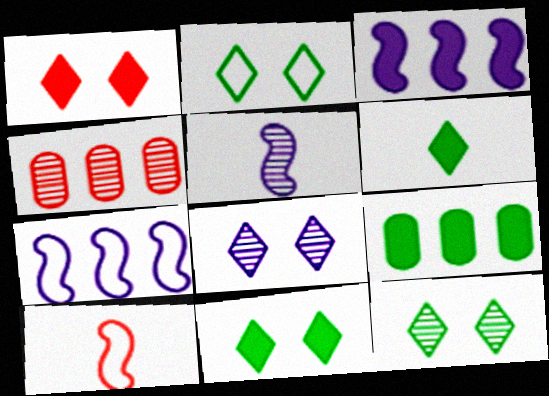[[1, 2, 8], 
[1, 4, 10], 
[2, 11, 12], 
[4, 5, 12], 
[8, 9, 10]]